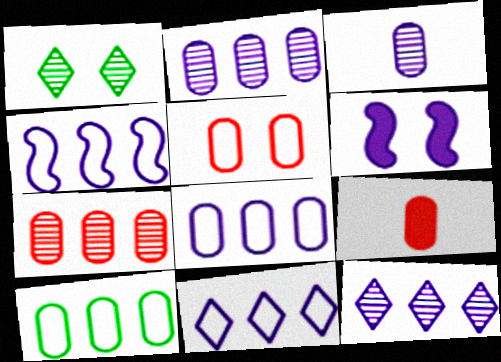[[1, 4, 9], 
[1, 5, 6], 
[3, 6, 11], 
[4, 8, 11], 
[5, 7, 9]]